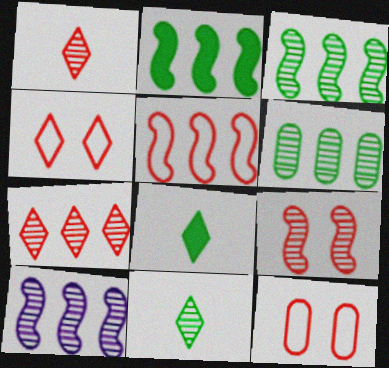[[2, 5, 10], 
[6, 7, 10], 
[8, 10, 12]]